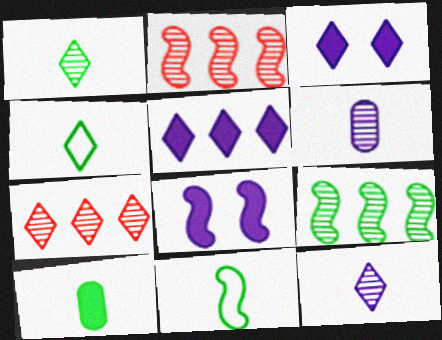[[1, 10, 11], 
[2, 8, 11], 
[3, 4, 7]]